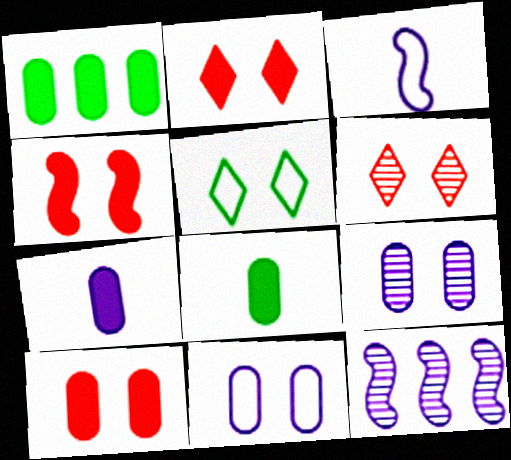[[1, 3, 6], 
[1, 7, 10], 
[2, 4, 10], 
[4, 5, 9]]